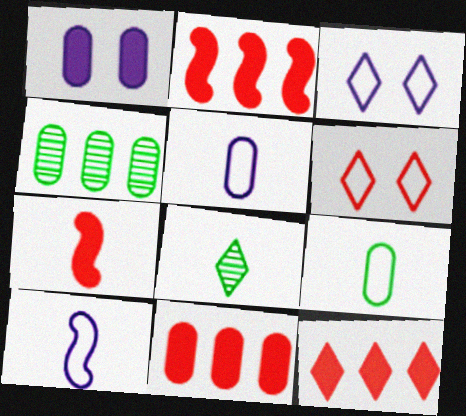[[2, 11, 12], 
[3, 4, 7], 
[3, 8, 12], 
[5, 7, 8]]